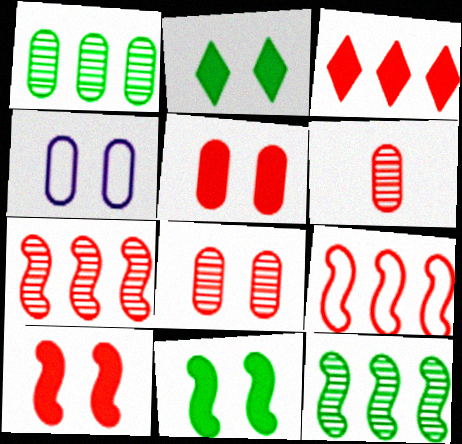[]